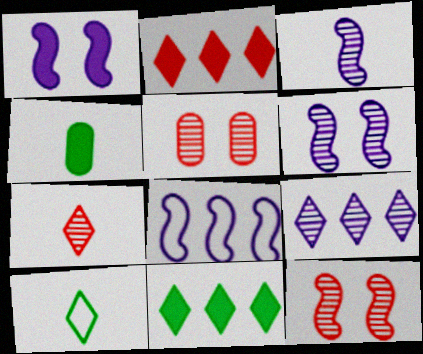[[1, 2, 4], 
[1, 3, 8]]